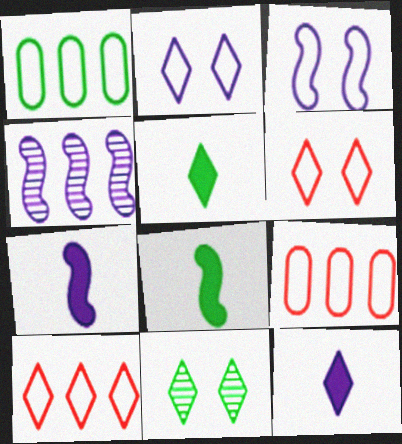[[1, 8, 11], 
[3, 4, 7], 
[7, 9, 11], 
[10, 11, 12]]